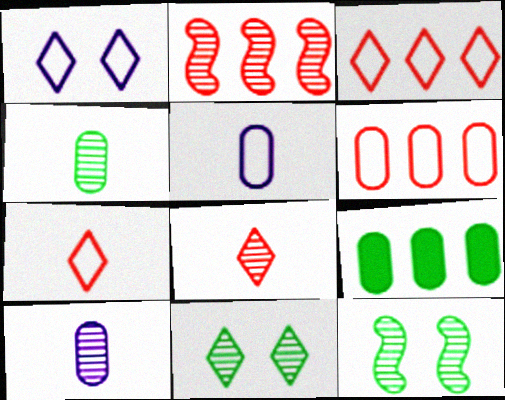[[2, 10, 11]]